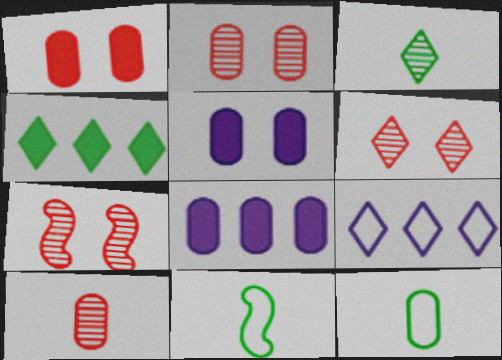[[2, 6, 7], 
[2, 8, 12], 
[6, 8, 11]]